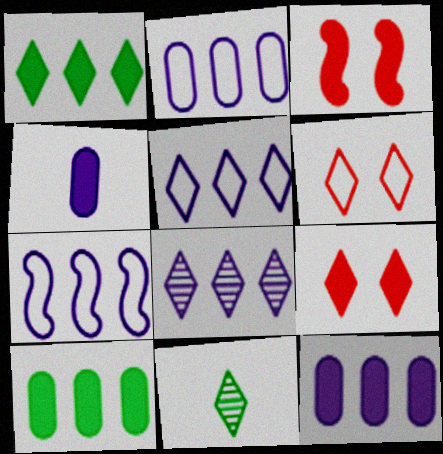[[1, 3, 4], 
[2, 3, 11], 
[2, 5, 7], 
[5, 9, 11], 
[7, 8, 12]]